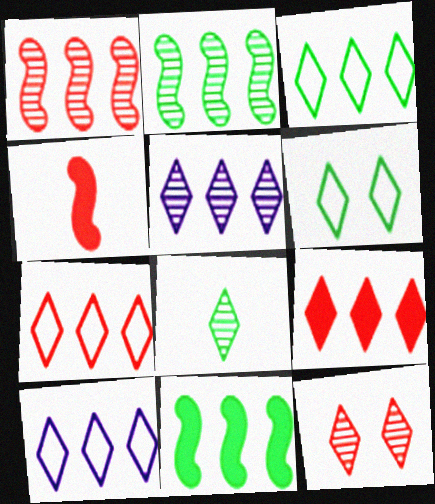[[3, 5, 9], 
[3, 7, 10], 
[5, 8, 12]]